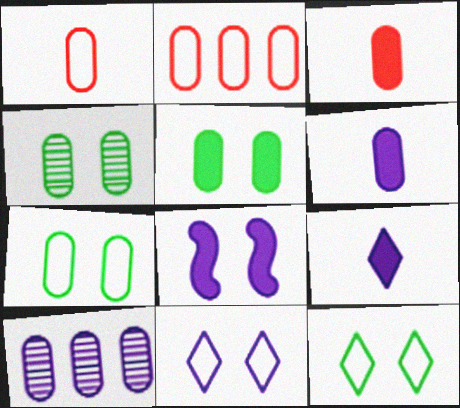[[1, 5, 10], 
[2, 4, 6], 
[3, 7, 10], 
[4, 5, 7]]